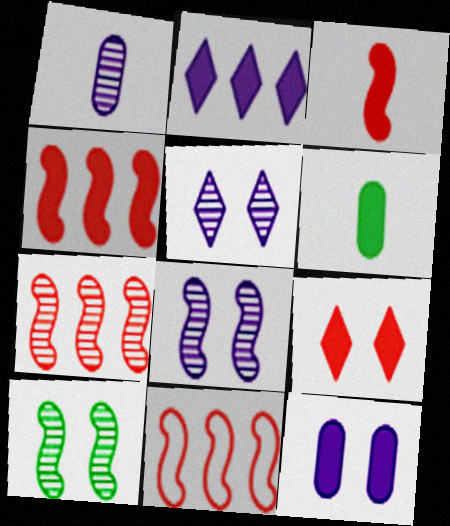[[4, 7, 11], 
[5, 6, 11]]